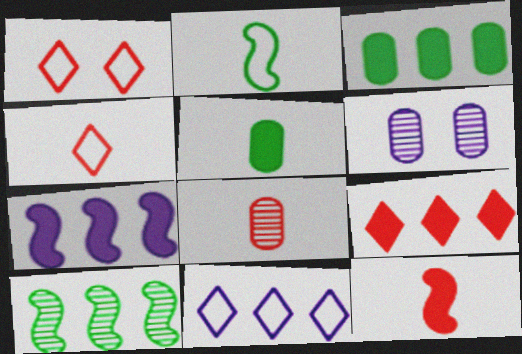[[2, 6, 9], 
[3, 7, 9], 
[4, 8, 12]]